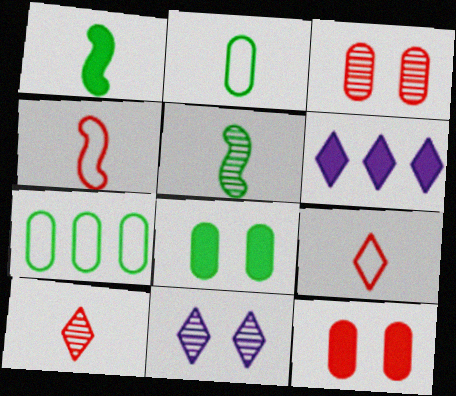[[1, 6, 12]]